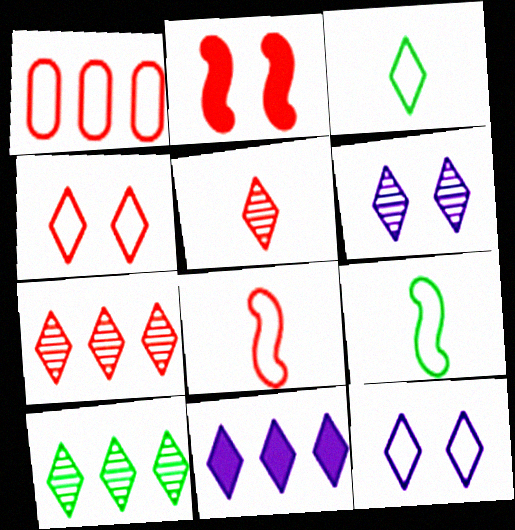[[1, 2, 5], 
[1, 4, 8], 
[1, 9, 12], 
[5, 6, 10]]